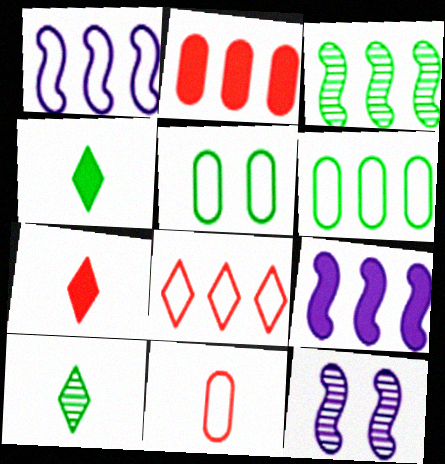[[1, 6, 8], 
[3, 4, 5], 
[6, 7, 12]]